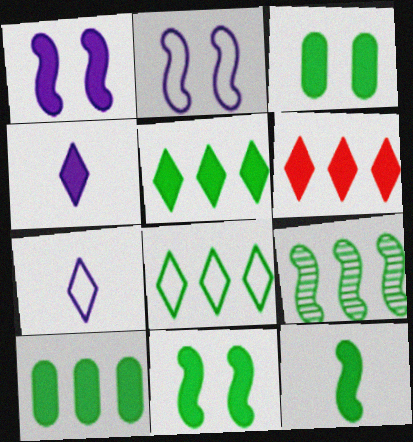[[3, 5, 12], 
[8, 9, 10]]